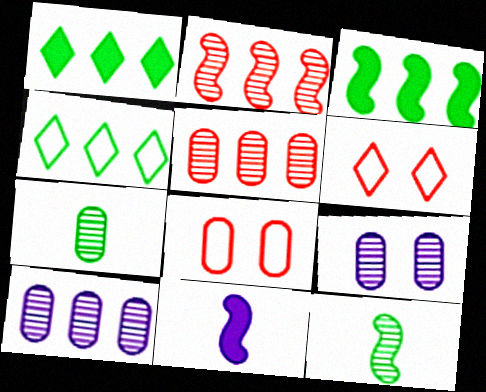[[5, 7, 9]]